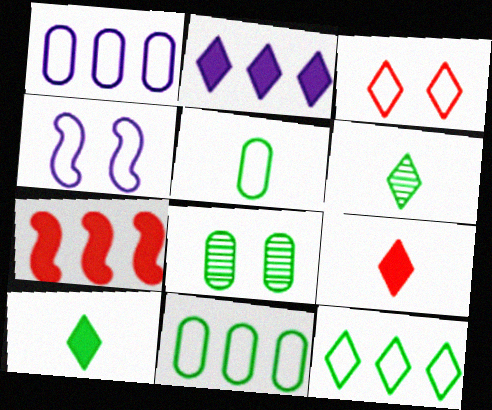[[2, 3, 6]]